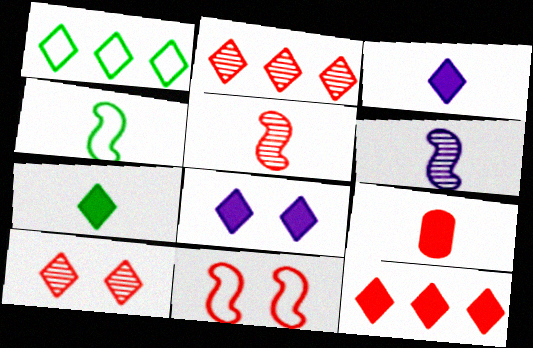[[1, 3, 10], 
[2, 9, 11], 
[7, 8, 12]]